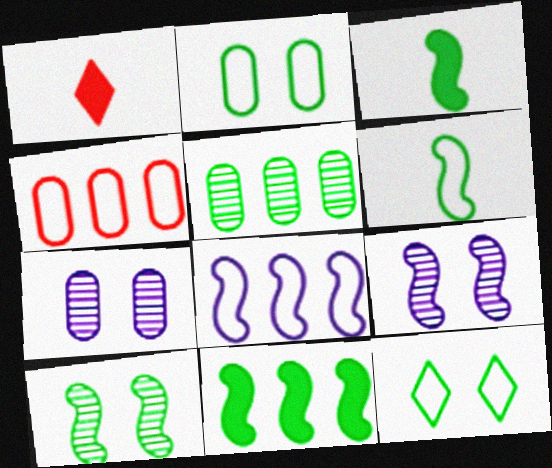[[3, 5, 12], 
[6, 10, 11]]